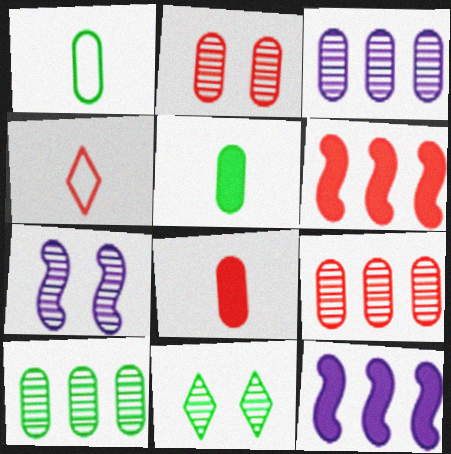[[2, 4, 6], 
[2, 7, 11], 
[3, 9, 10]]